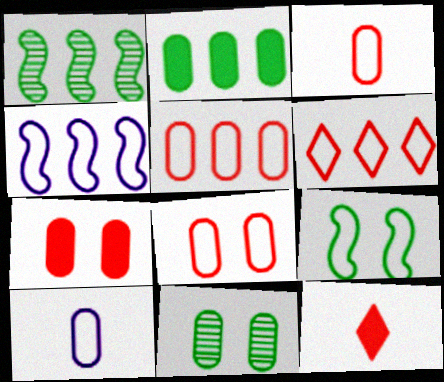[[3, 5, 8], 
[4, 11, 12], 
[6, 9, 10]]